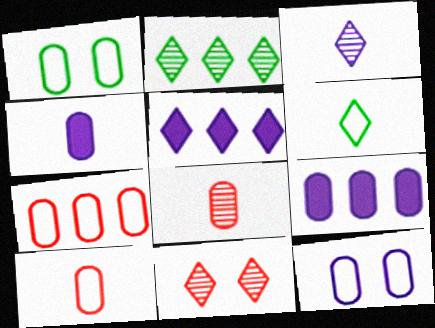[[1, 8, 9], 
[2, 3, 11], 
[5, 6, 11]]